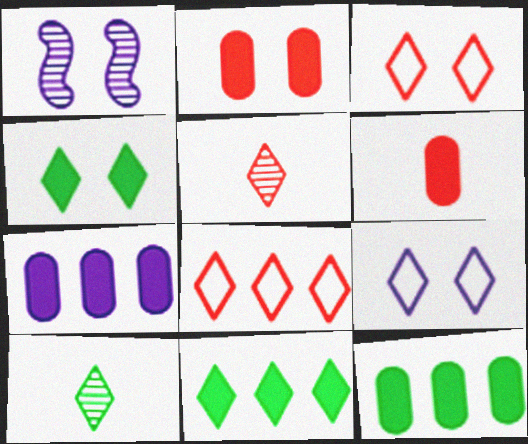[[5, 9, 11]]